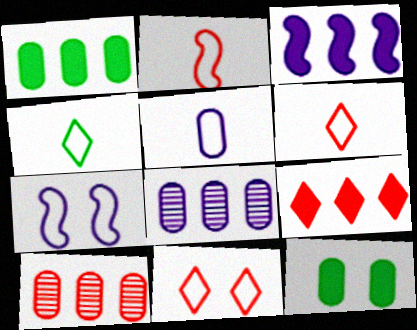[[1, 3, 9], 
[2, 4, 5], 
[5, 10, 12]]